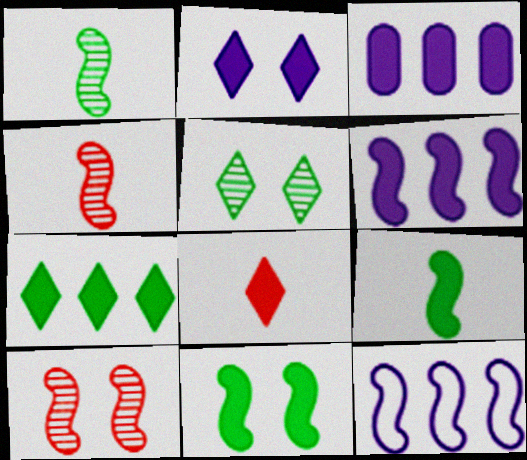[[2, 7, 8], 
[3, 8, 11], 
[4, 11, 12], 
[9, 10, 12]]